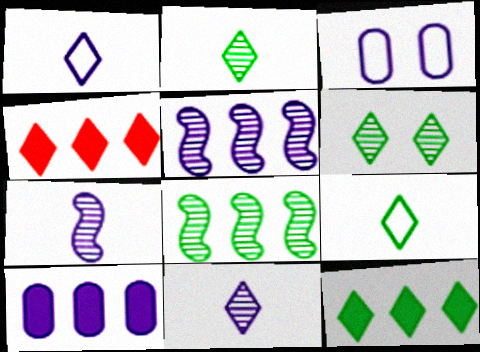[[1, 4, 6], 
[6, 9, 12]]